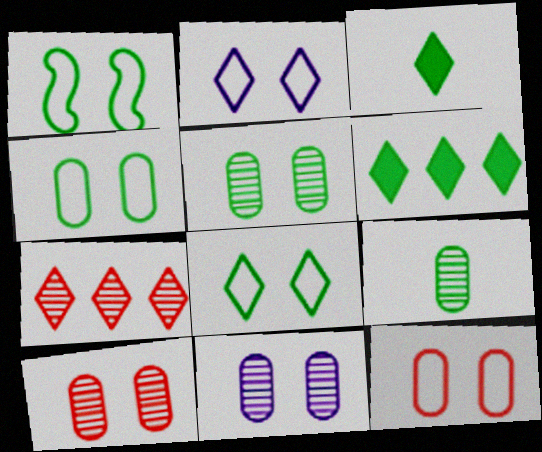[[1, 2, 12], 
[1, 4, 8], 
[1, 6, 9], 
[2, 3, 7], 
[5, 10, 11]]